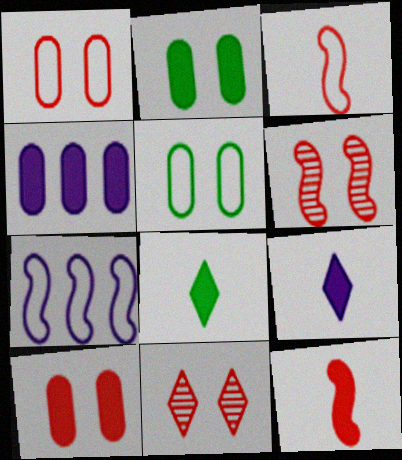[]